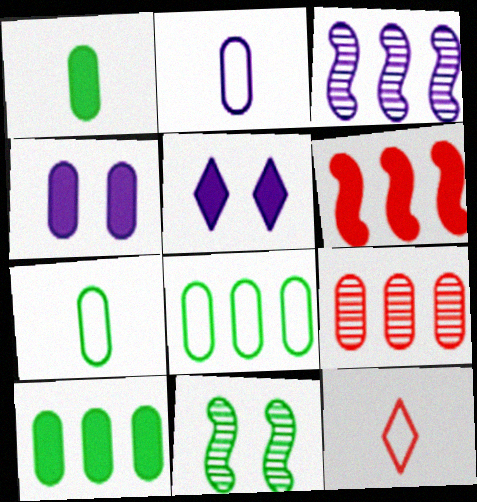[[1, 5, 6], 
[2, 3, 5], 
[4, 7, 9]]